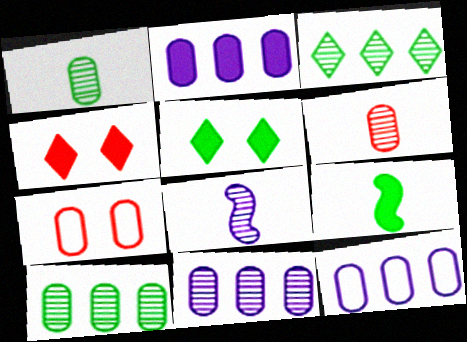[[1, 2, 7], 
[2, 4, 9], 
[2, 11, 12]]